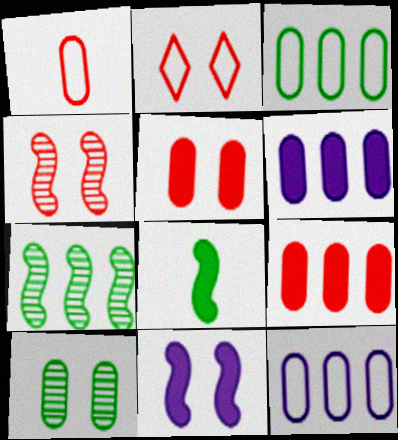[[1, 6, 10], 
[2, 4, 5], 
[2, 10, 11]]